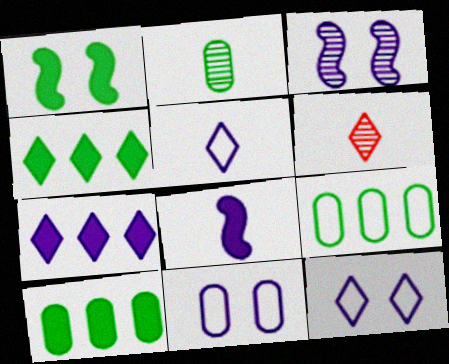[[4, 6, 12]]